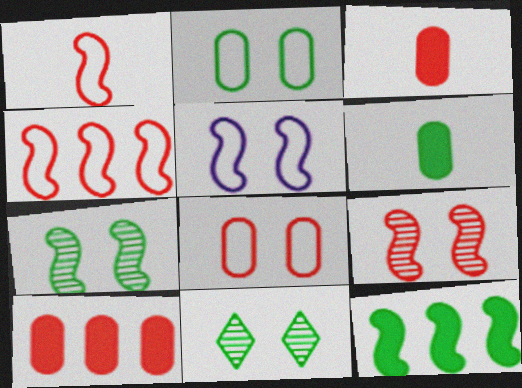[]